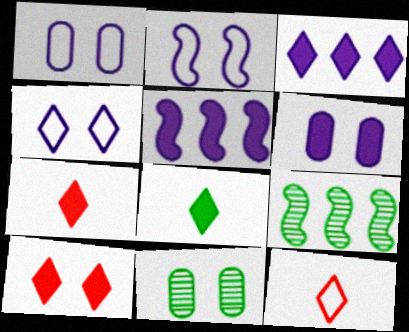[[1, 2, 4], 
[1, 7, 9], 
[2, 10, 11], 
[3, 8, 10], 
[5, 11, 12], 
[6, 9, 12]]